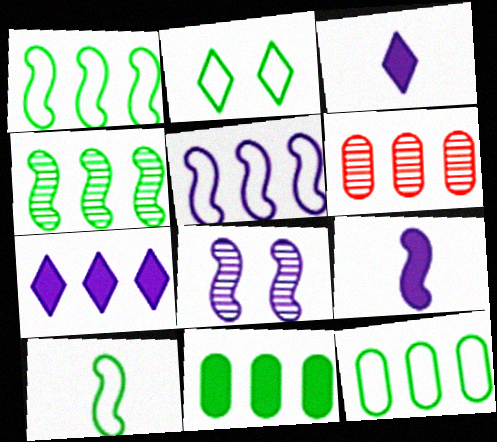[[1, 6, 7], 
[2, 6, 9], 
[2, 10, 12], 
[5, 8, 9]]